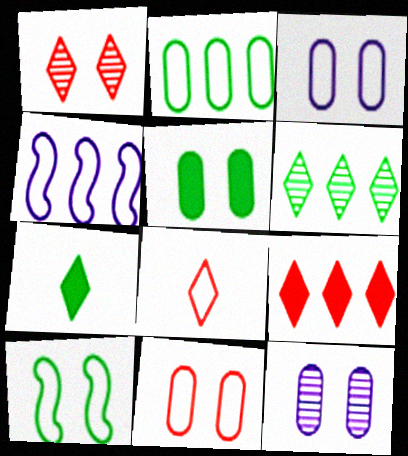[[1, 8, 9], 
[5, 11, 12]]